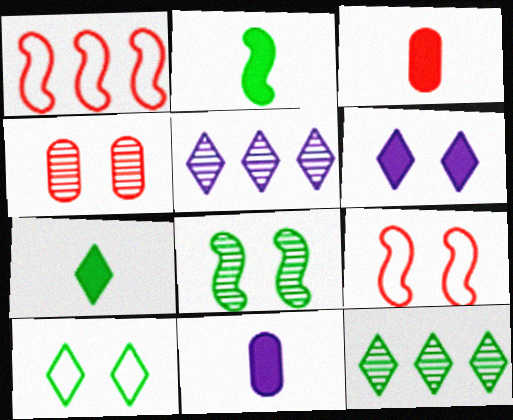[[7, 10, 12], 
[9, 11, 12]]